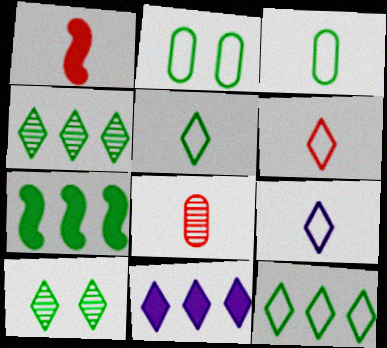[[1, 6, 8], 
[3, 7, 10], 
[5, 6, 9], 
[6, 10, 11]]